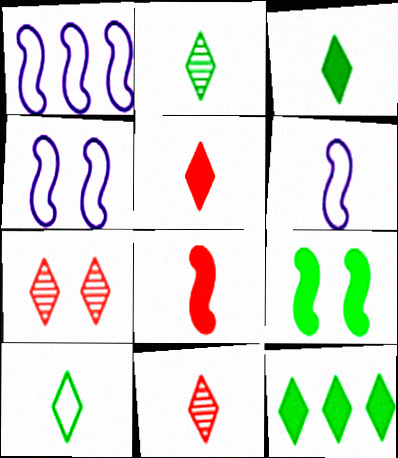[[1, 4, 6], 
[2, 3, 10]]